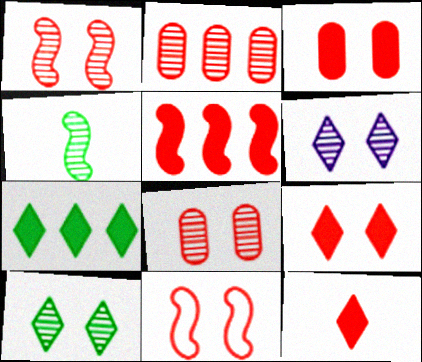[[2, 4, 6], 
[2, 11, 12], 
[3, 5, 12], 
[8, 9, 11]]